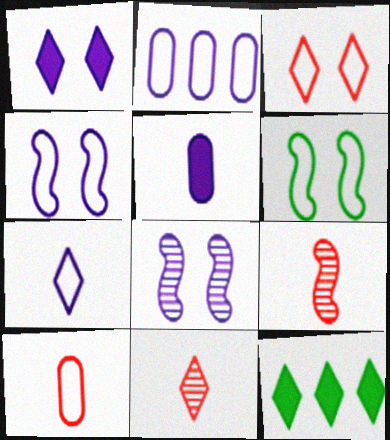[[2, 4, 7], 
[8, 10, 12]]